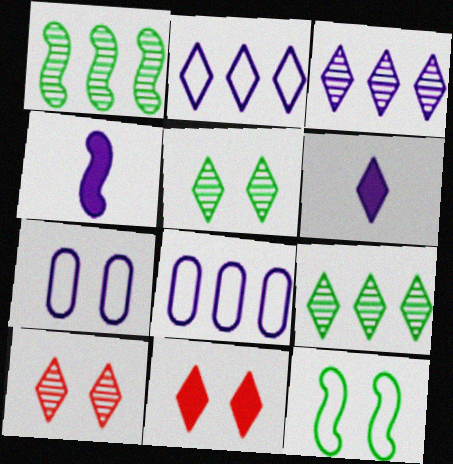[[3, 4, 7]]